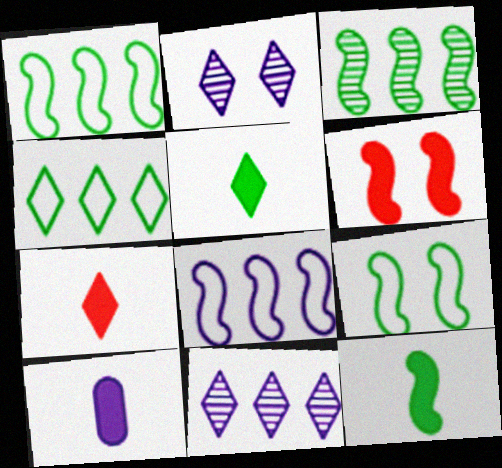[[2, 4, 7], 
[2, 8, 10], 
[3, 9, 12], 
[7, 10, 12]]